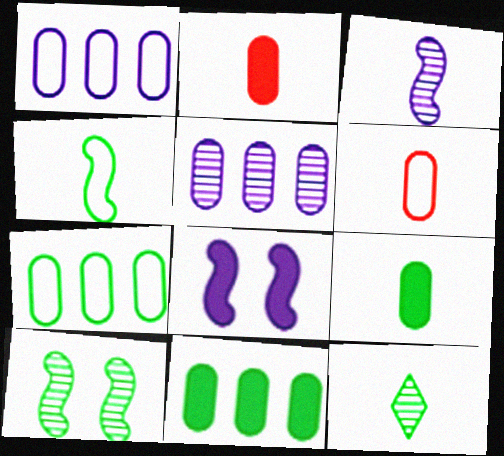[[4, 9, 12]]